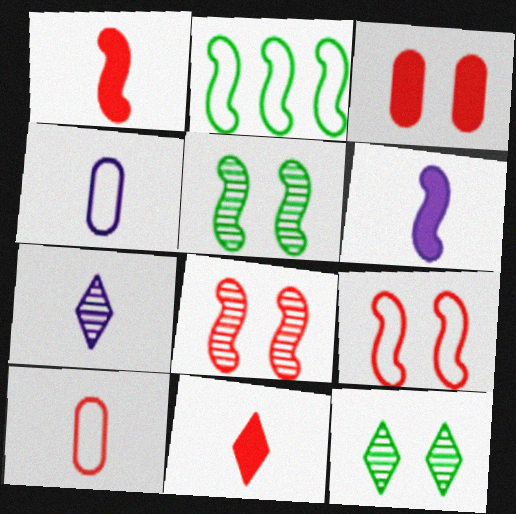[[2, 3, 7], 
[2, 6, 8], 
[4, 6, 7]]